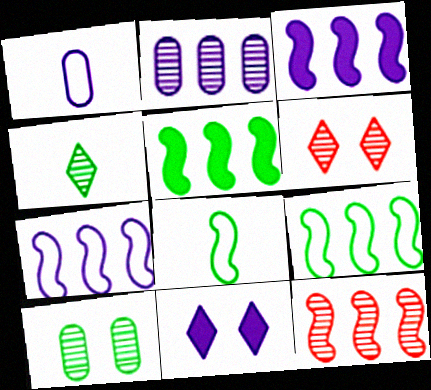[[1, 5, 6], 
[3, 9, 12], 
[5, 7, 12]]